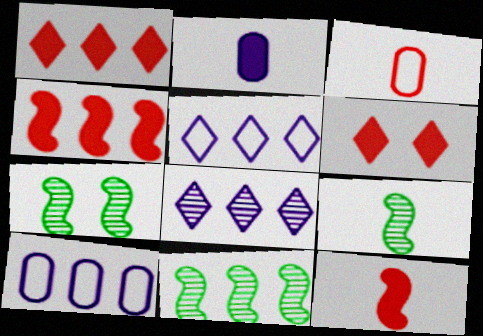[[1, 10, 11], 
[6, 9, 10], 
[7, 9, 11]]